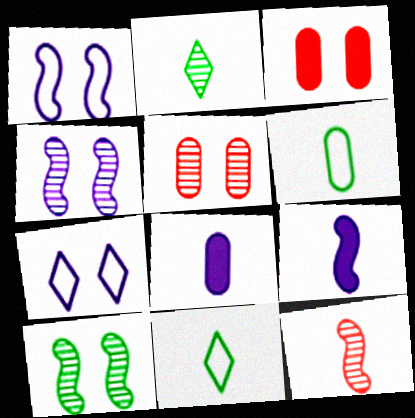[[3, 7, 10], 
[8, 11, 12]]